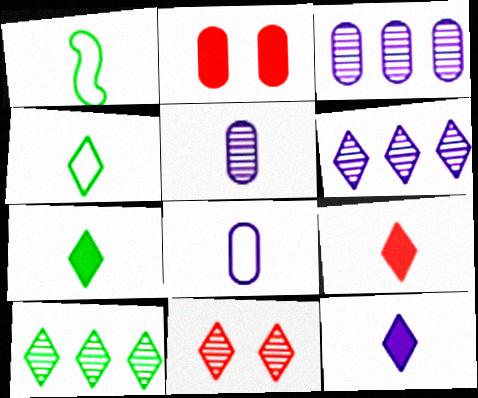[[1, 2, 6], 
[1, 5, 9], 
[7, 9, 12]]